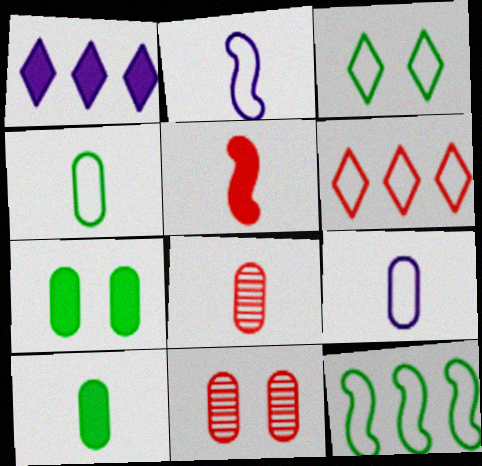[[1, 5, 7], 
[3, 4, 12], 
[5, 6, 11], 
[8, 9, 10]]